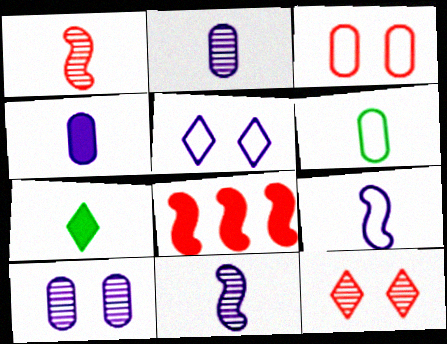[]